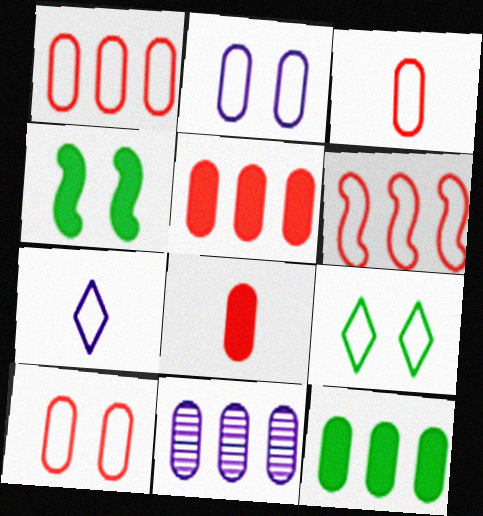[[1, 3, 10], 
[1, 11, 12]]